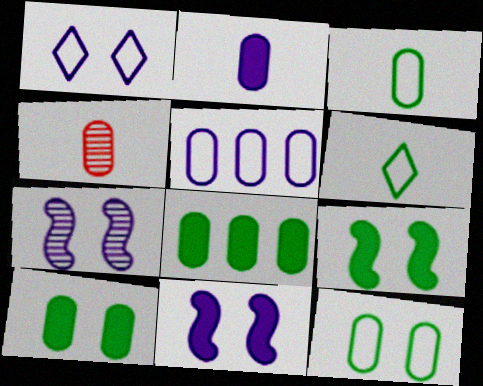[[2, 3, 4], 
[4, 5, 10]]